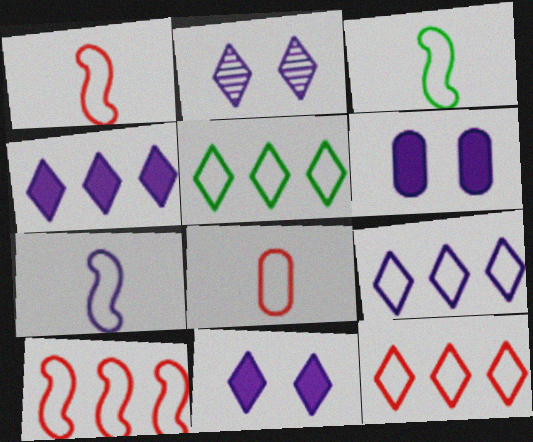[[1, 3, 7], 
[5, 9, 12]]